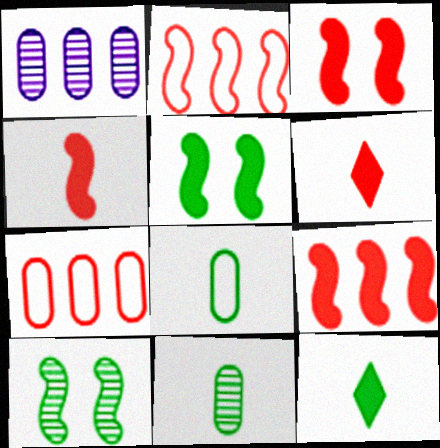[[3, 4, 9]]